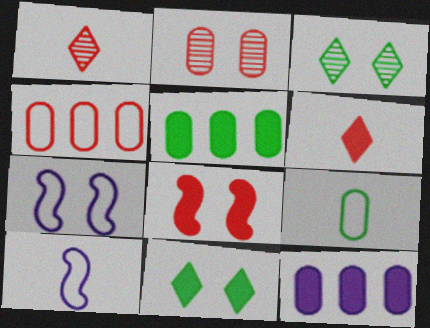[[1, 4, 8], 
[1, 5, 7], 
[2, 7, 11], 
[2, 9, 12]]